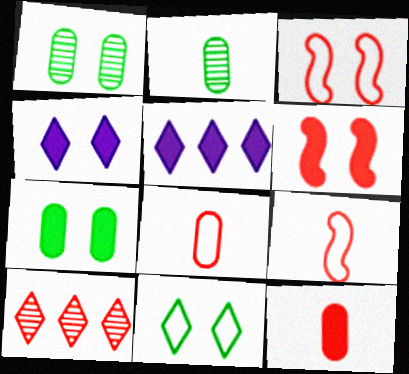[[1, 3, 4], 
[1, 5, 9], 
[2, 3, 5], 
[3, 10, 12], 
[4, 6, 7], 
[6, 8, 10]]